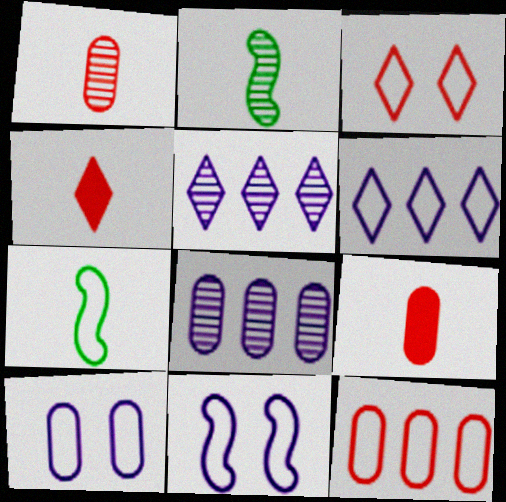[]